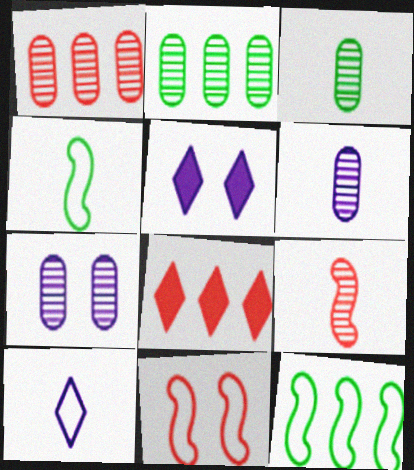[[1, 3, 7], 
[1, 4, 5], 
[4, 7, 8]]